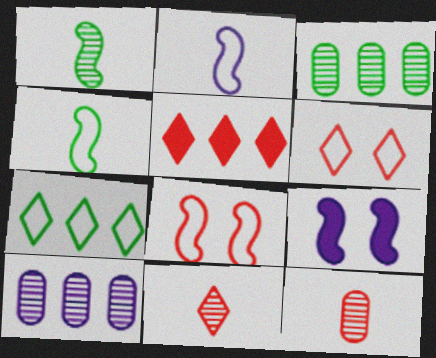[[5, 6, 11], 
[5, 8, 12], 
[7, 9, 12]]